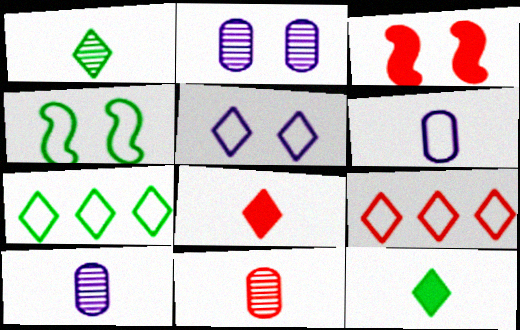[[3, 7, 10], 
[3, 9, 11], 
[4, 6, 9]]